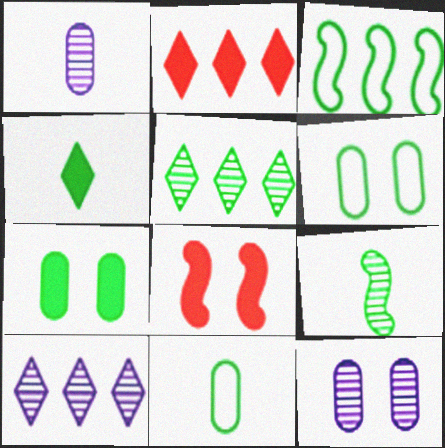[[4, 9, 11], 
[8, 10, 11]]